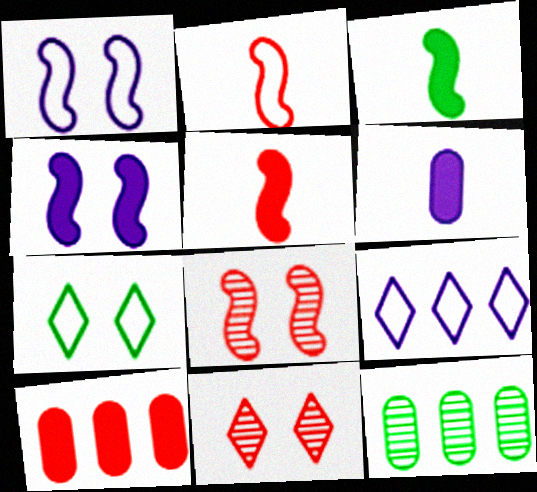[[2, 10, 11], 
[3, 7, 12]]